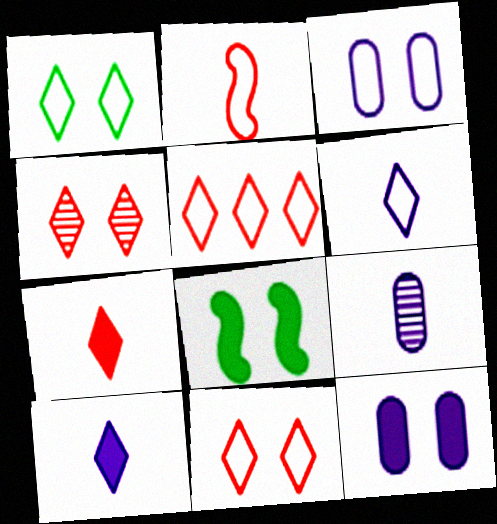[[1, 5, 6], 
[3, 4, 8], 
[4, 5, 7], 
[5, 8, 9]]